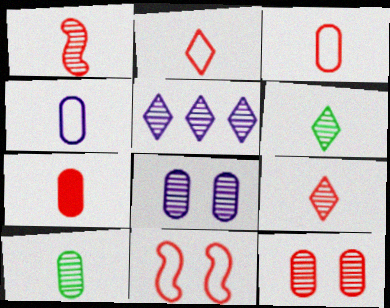[[1, 2, 7], 
[4, 7, 10]]